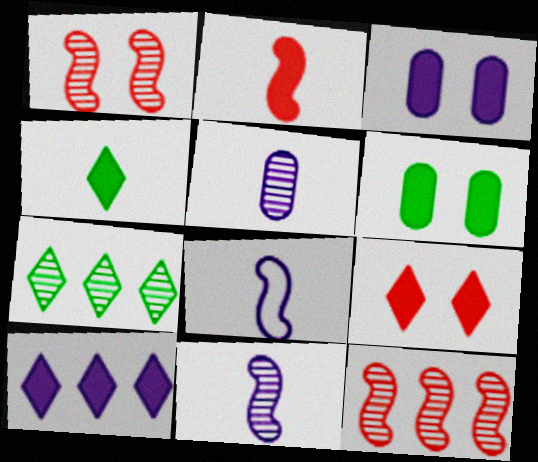[[1, 5, 7], 
[2, 6, 10], 
[4, 9, 10]]